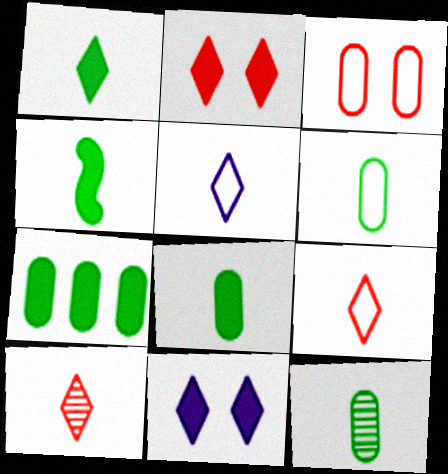[[1, 4, 8], 
[1, 5, 10], 
[6, 8, 12]]